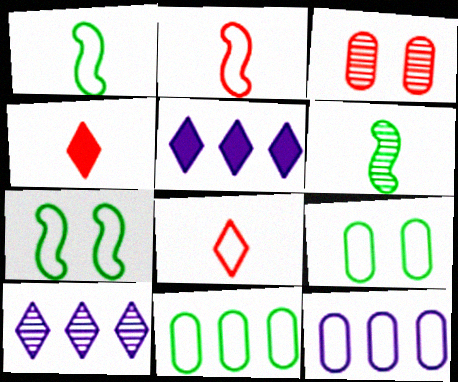[[1, 3, 5], 
[3, 6, 10], 
[7, 8, 12]]